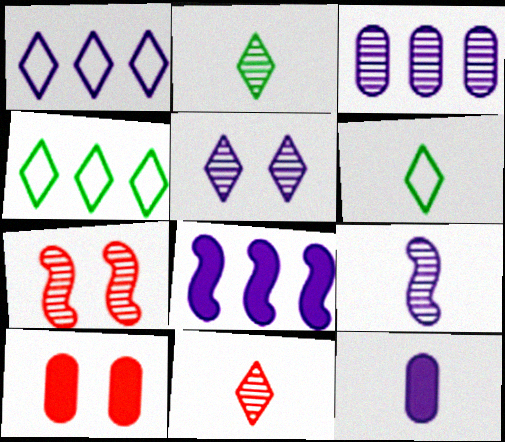[[1, 3, 8], 
[2, 3, 7], 
[3, 5, 9], 
[4, 7, 12], 
[4, 9, 10]]